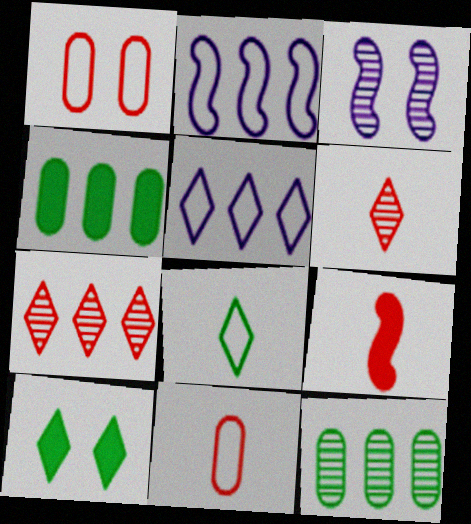[[1, 2, 8], 
[1, 3, 10], 
[1, 7, 9], 
[2, 4, 7], 
[3, 6, 12], 
[5, 6, 10], 
[6, 9, 11]]